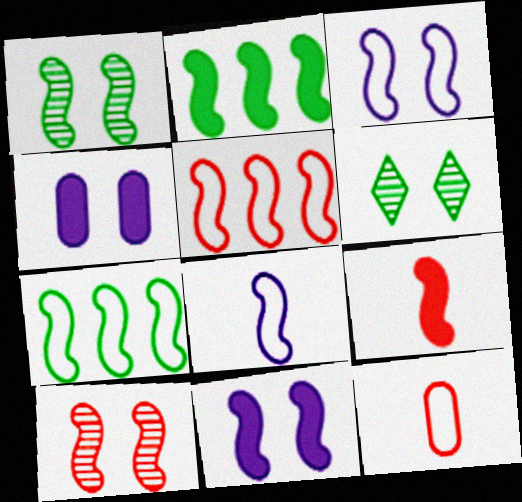[[2, 8, 10], 
[2, 9, 11], 
[5, 9, 10]]